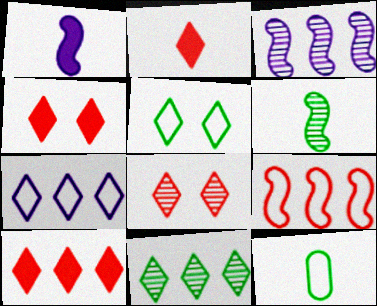[[2, 4, 10], 
[3, 4, 12], 
[7, 10, 11]]